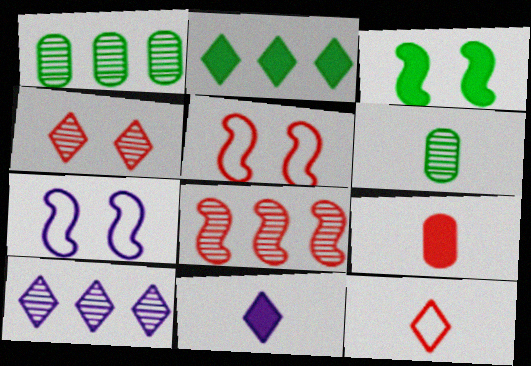[[1, 5, 11], 
[1, 8, 10]]